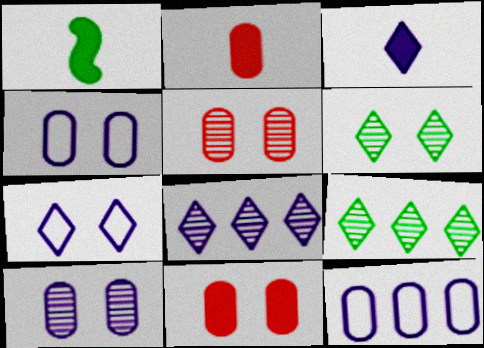[[1, 2, 3], 
[3, 7, 8]]